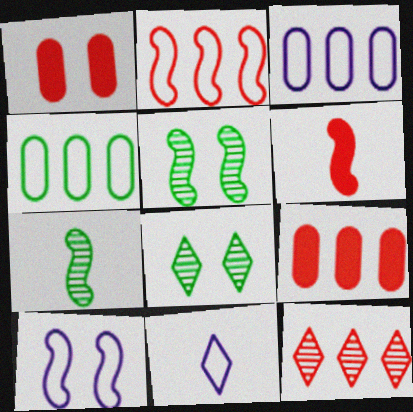[[1, 8, 10], 
[2, 9, 12], 
[3, 6, 8], 
[3, 10, 11], 
[5, 9, 11]]